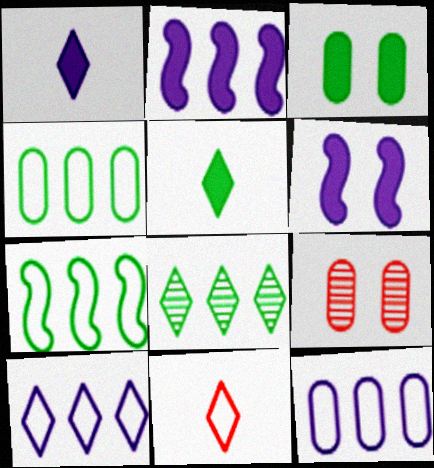[[1, 7, 9]]